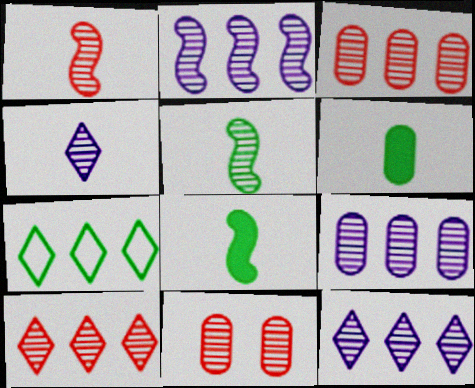[[1, 10, 11], 
[2, 9, 12], 
[5, 11, 12]]